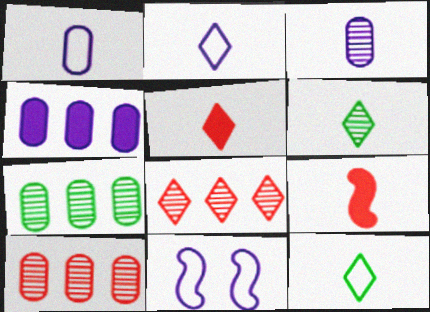[[1, 6, 9], 
[2, 5, 6], 
[3, 9, 12], 
[5, 7, 11]]